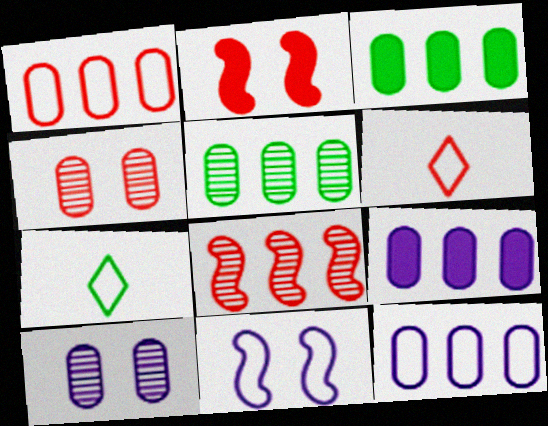[[1, 5, 9], 
[1, 7, 11]]